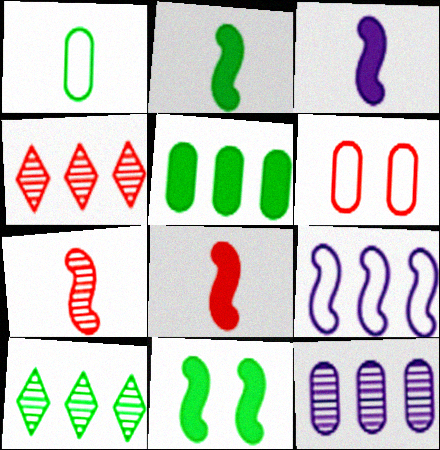[[1, 10, 11], 
[2, 3, 8], 
[3, 6, 10], 
[4, 5, 9], 
[4, 6, 8], 
[7, 9, 11]]